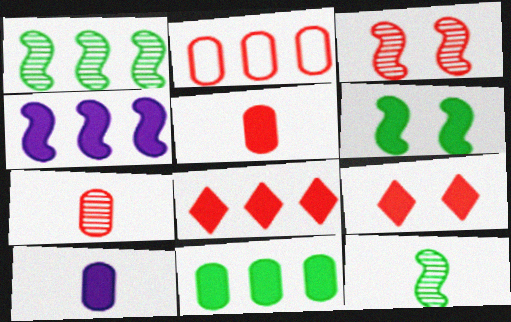[[4, 8, 11], 
[6, 8, 10]]